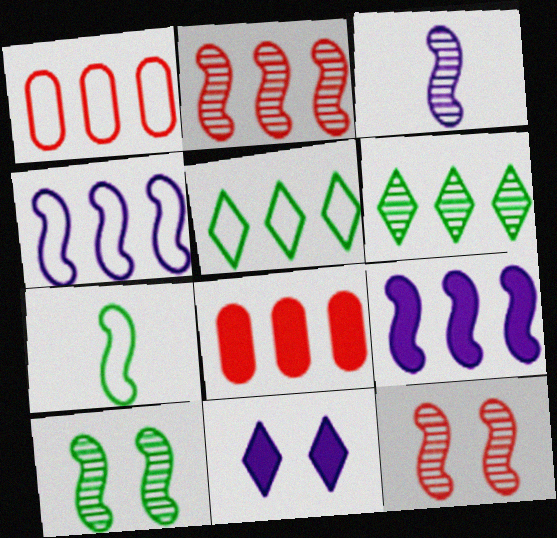[[1, 4, 5], 
[1, 6, 9], 
[2, 3, 10], 
[4, 6, 8], 
[7, 9, 12]]